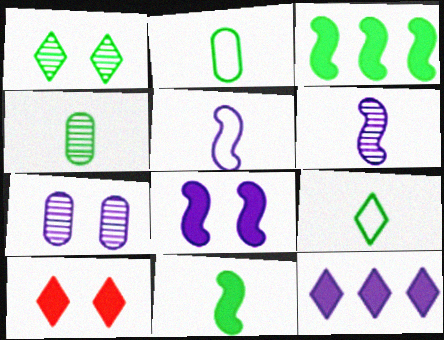[[1, 2, 3], 
[4, 9, 11], 
[5, 7, 12]]